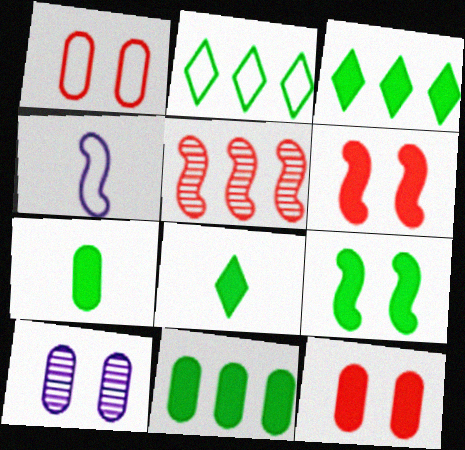[[1, 2, 4], 
[3, 7, 9], 
[4, 5, 9], 
[8, 9, 11]]